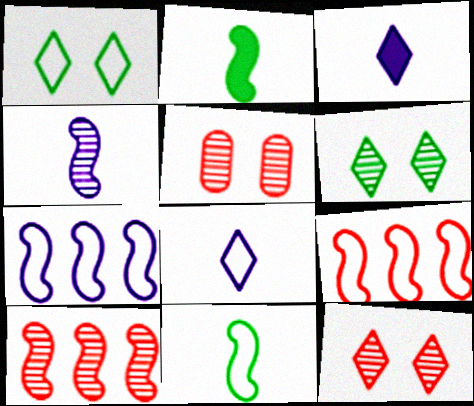[]